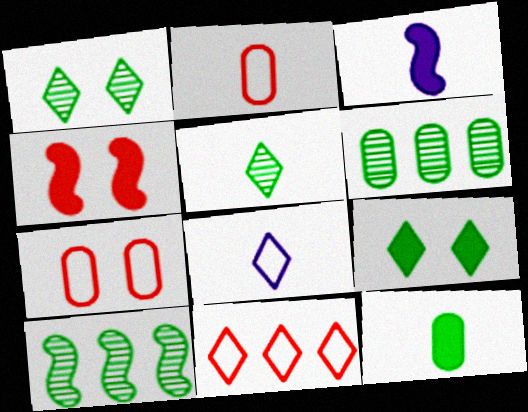[[2, 3, 5], 
[4, 6, 8]]